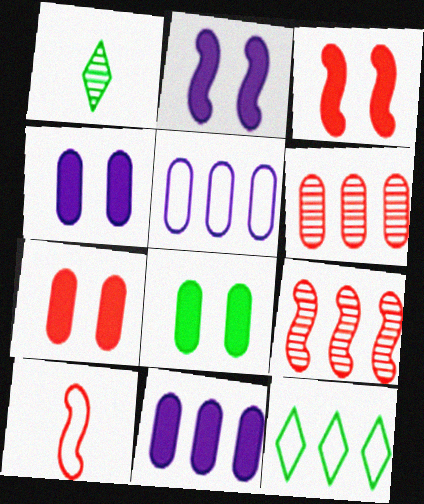[[1, 3, 5], 
[3, 9, 10], 
[4, 7, 8], 
[9, 11, 12]]